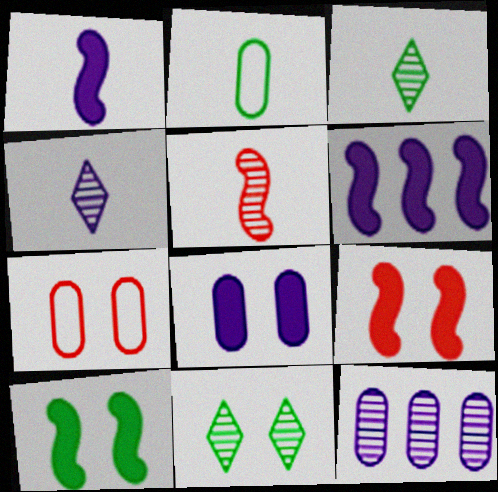[[3, 6, 7], 
[5, 11, 12]]